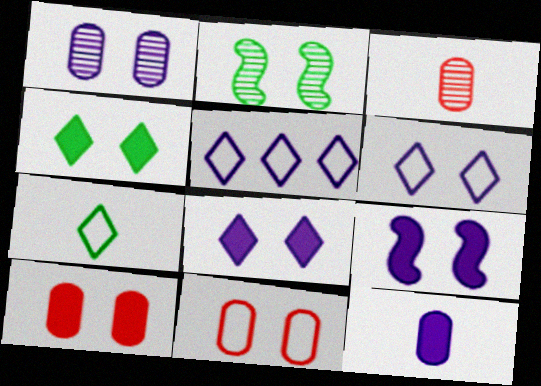[[1, 6, 9], 
[2, 6, 10], 
[2, 8, 11], 
[4, 9, 10]]